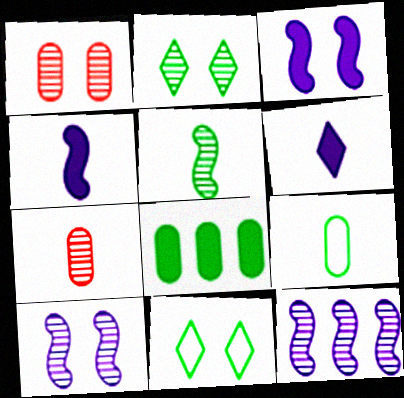[[1, 2, 10], 
[1, 3, 11], 
[2, 7, 12], 
[5, 8, 11]]